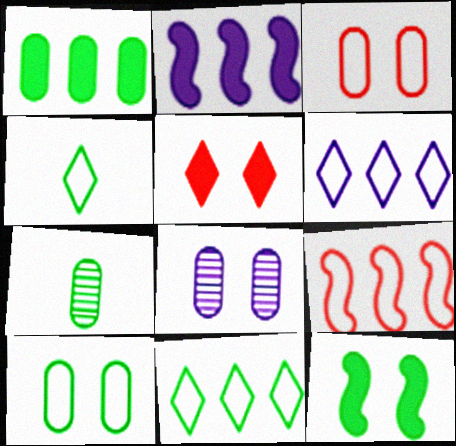[[1, 7, 10], 
[7, 11, 12]]